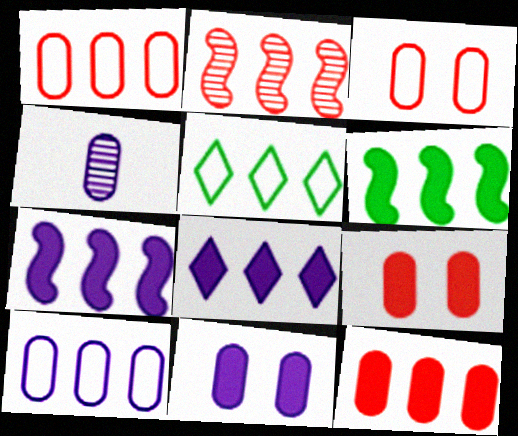[[4, 10, 11], 
[6, 8, 12]]